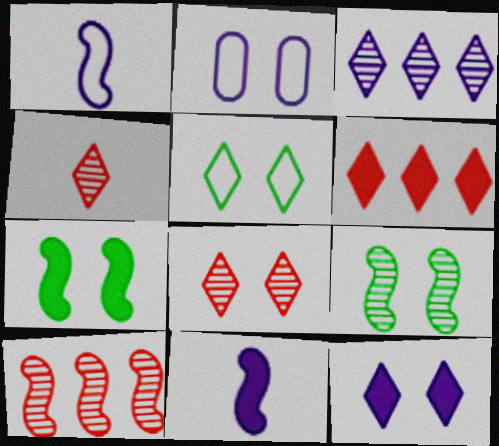[[1, 7, 10], 
[2, 3, 11], 
[2, 7, 8], 
[5, 8, 12]]